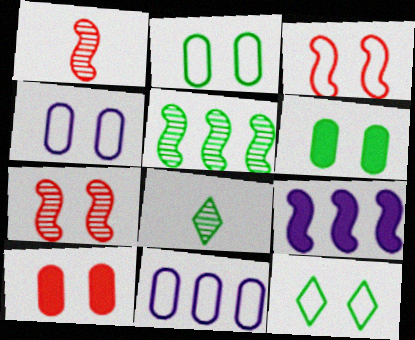[[3, 4, 12]]